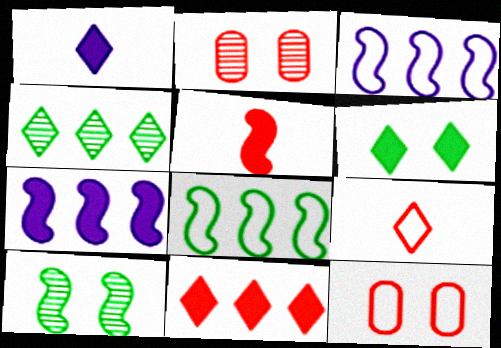[[1, 2, 8], 
[1, 6, 11], 
[3, 5, 10]]